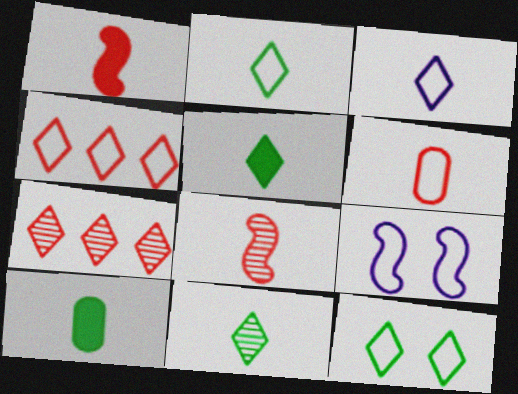[[2, 5, 11], 
[3, 4, 12], 
[3, 8, 10], 
[7, 9, 10]]